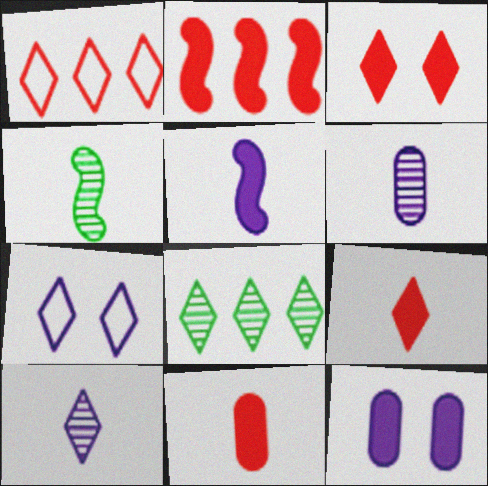[[1, 4, 12], 
[2, 3, 11], 
[7, 8, 9]]